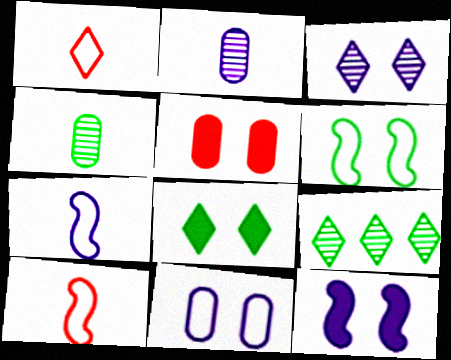[[3, 5, 6], 
[3, 11, 12], 
[5, 7, 9], 
[5, 8, 12]]